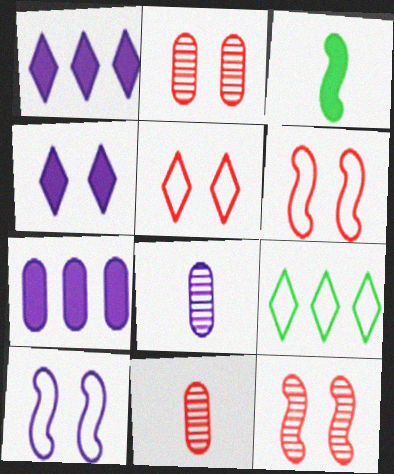[[1, 8, 10]]